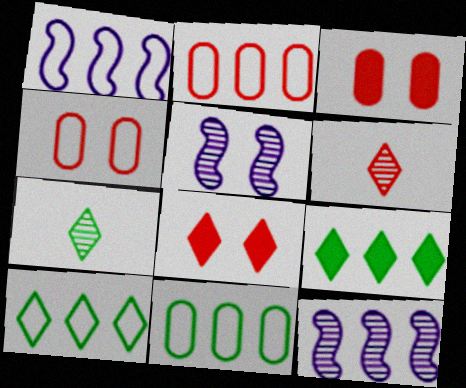[[1, 2, 10], 
[1, 3, 7], 
[2, 9, 12]]